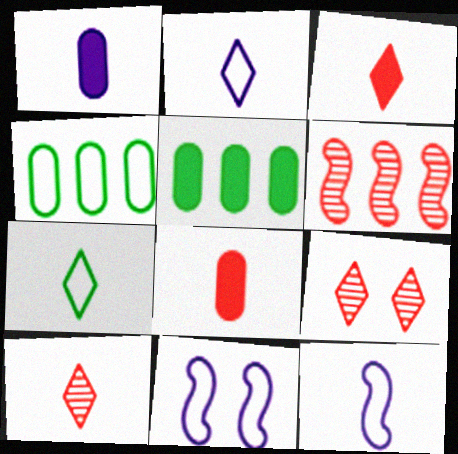[[5, 9, 12], 
[5, 10, 11]]